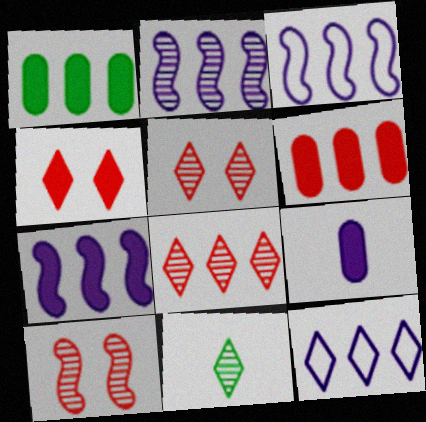[[1, 3, 8], 
[2, 3, 7], 
[4, 11, 12]]